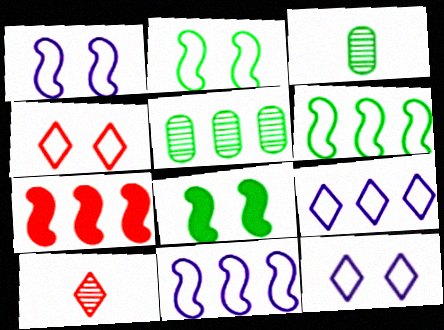[[3, 7, 12], 
[5, 7, 9]]